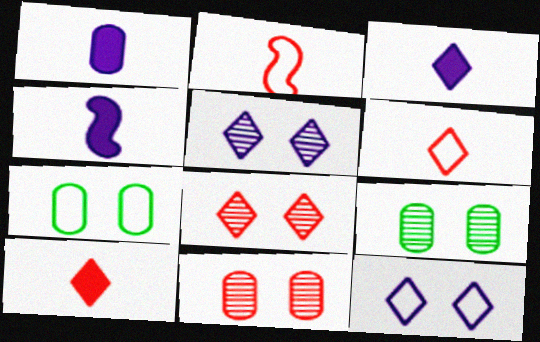[[1, 3, 4]]